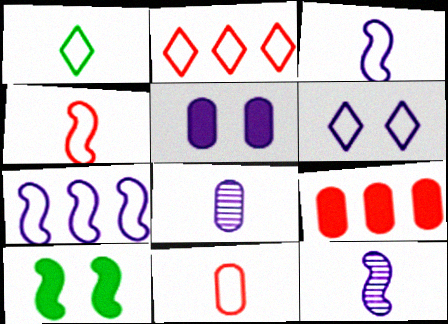[[1, 2, 6], 
[1, 3, 11], 
[2, 8, 10]]